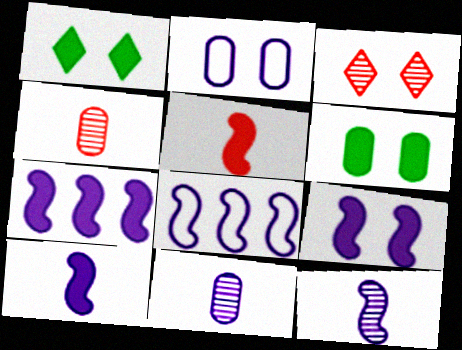[[1, 4, 8], 
[7, 9, 10], 
[8, 9, 12]]